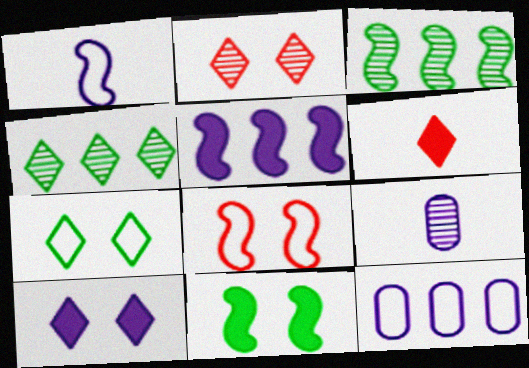[[2, 3, 9], 
[2, 7, 10]]